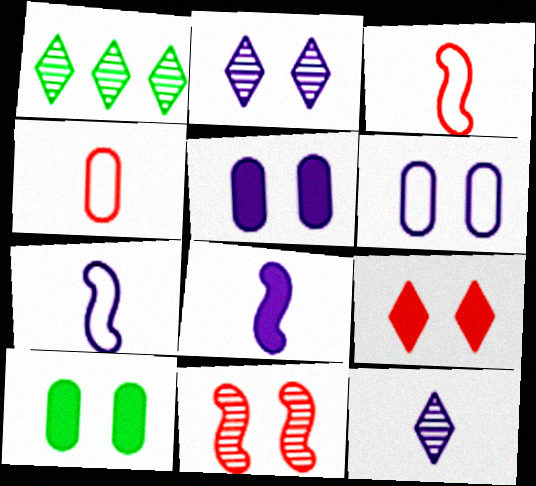[[1, 3, 5]]